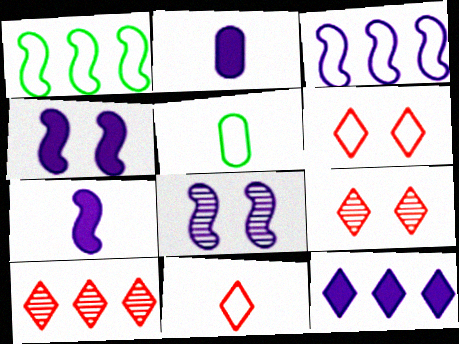[[1, 2, 9], 
[2, 4, 12], 
[3, 5, 6], 
[3, 7, 8], 
[4, 5, 10]]